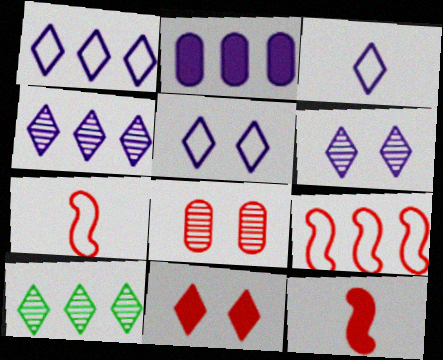[[1, 3, 5], 
[2, 9, 10], 
[3, 10, 11]]